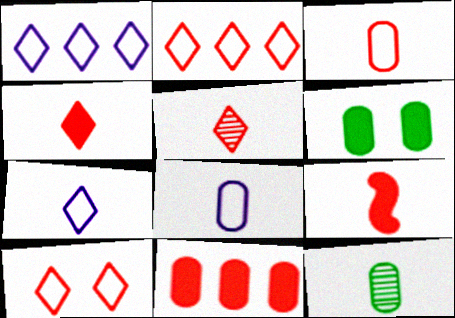[[3, 5, 9], 
[7, 9, 12]]